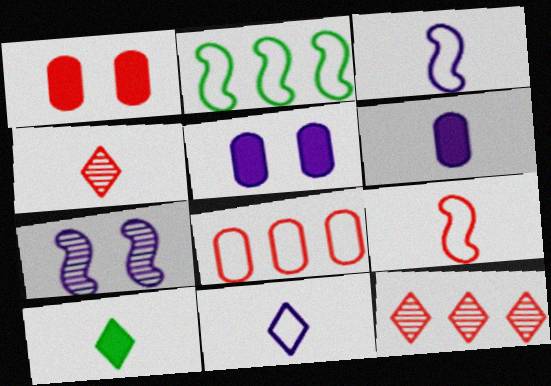[[1, 9, 12], 
[2, 4, 5], 
[4, 10, 11], 
[7, 8, 10]]